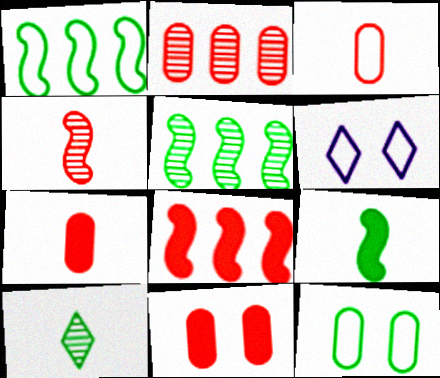[[1, 3, 6], 
[2, 3, 11], 
[2, 6, 9], 
[5, 6, 7]]